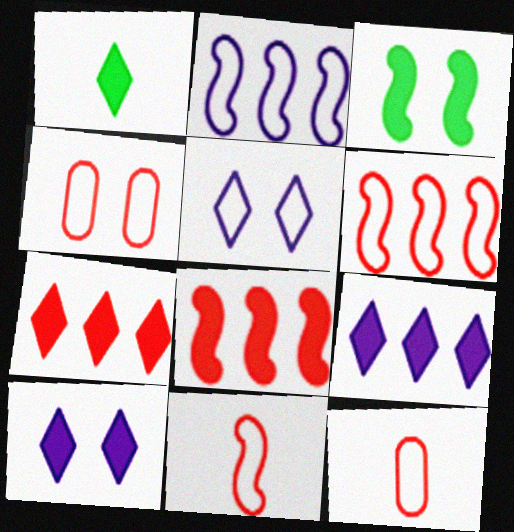[[1, 7, 10]]